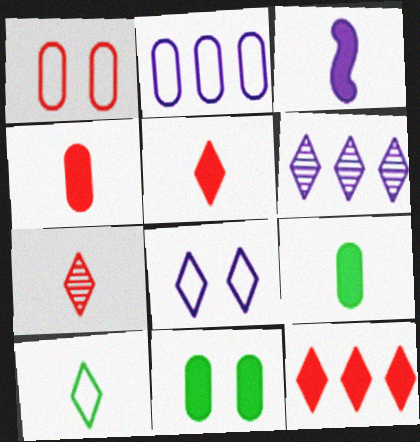[[3, 5, 9], 
[3, 11, 12]]